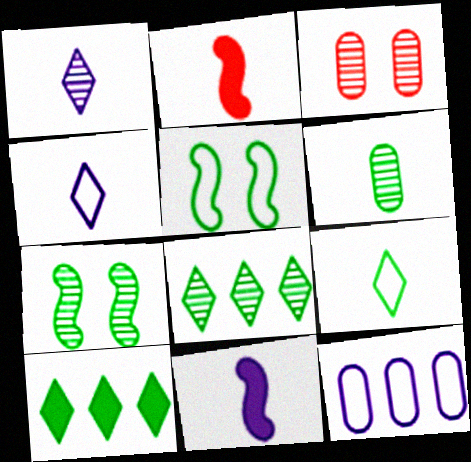[[2, 4, 6], 
[5, 6, 10], 
[6, 7, 8]]